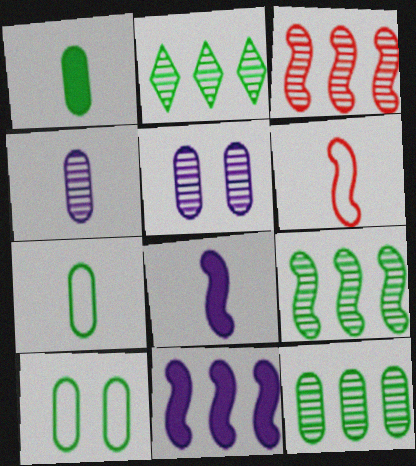[[1, 10, 12], 
[2, 9, 12]]